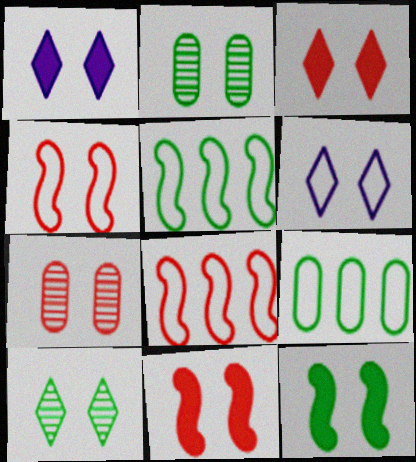[[1, 2, 4], 
[2, 6, 11], 
[3, 4, 7], 
[3, 6, 10], 
[6, 7, 12]]